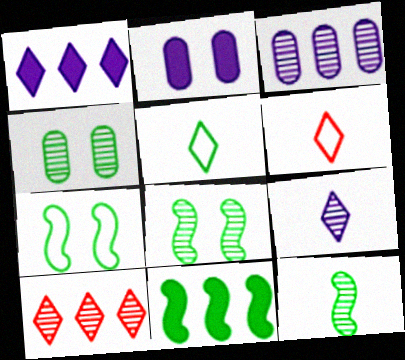[[4, 5, 11], 
[7, 11, 12]]